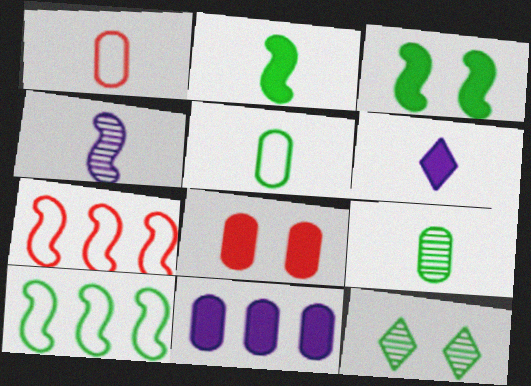[[3, 4, 7]]